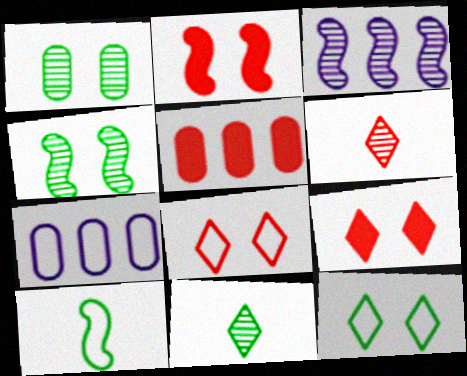[[1, 3, 6], 
[2, 3, 10], 
[2, 7, 11], 
[7, 8, 10]]